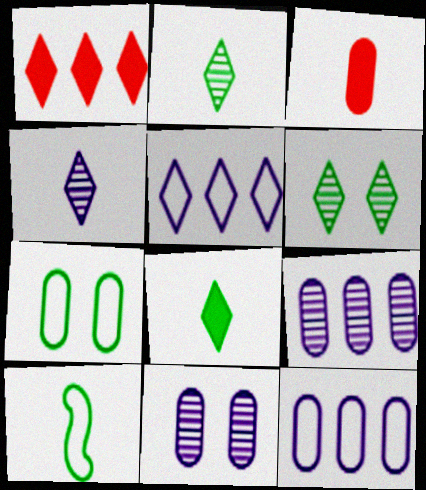[[1, 10, 11], 
[3, 4, 10], 
[3, 7, 9]]